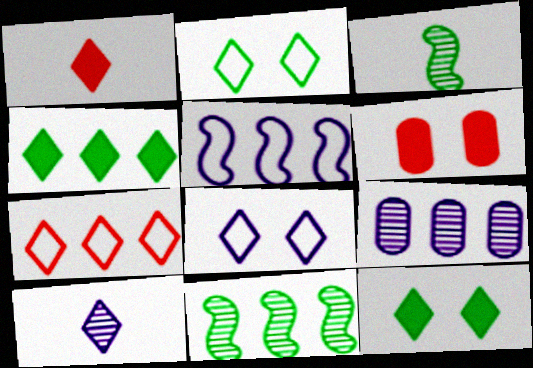[[7, 10, 12]]